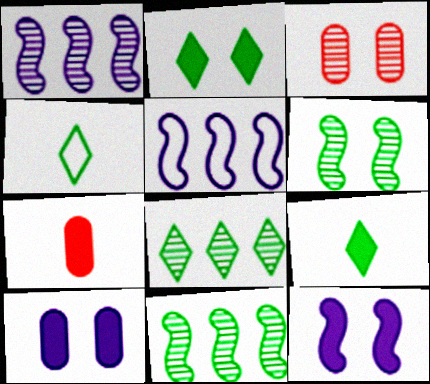[[2, 4, 8], 
[3, 5, 9]]